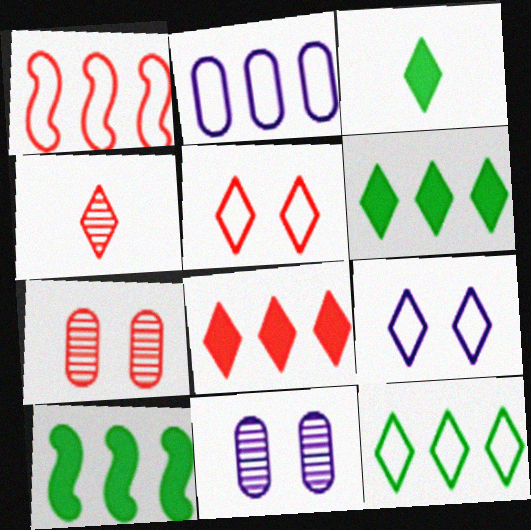[[1, 2, 12], 
[1, 3, 11], 
[4, 5, 8], 
[4, 6, 9]]